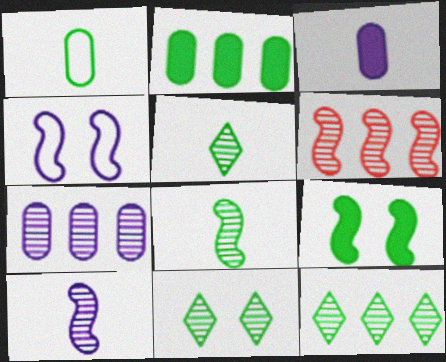[[1, 9, 12], 
[5, 11, 12], 
[6, 7, 12]]